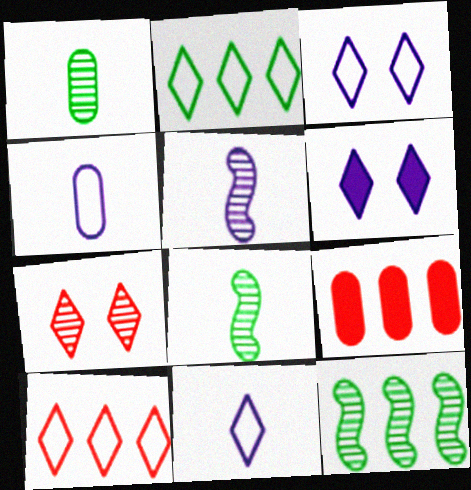[[3, 8, 9]]